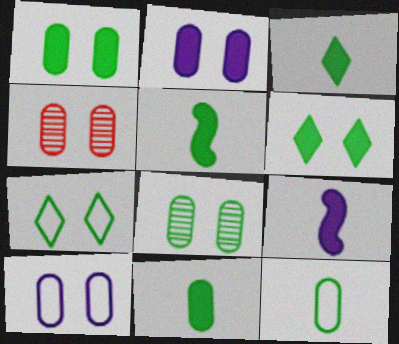[[1, 4, 10], 
[3, 5, 11]]